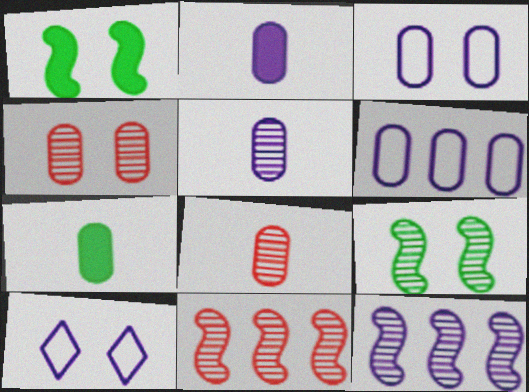[[1, 4, 10], 
[2, 10, 12], 
[4, 6, 7], 
[7, 10, 11]]